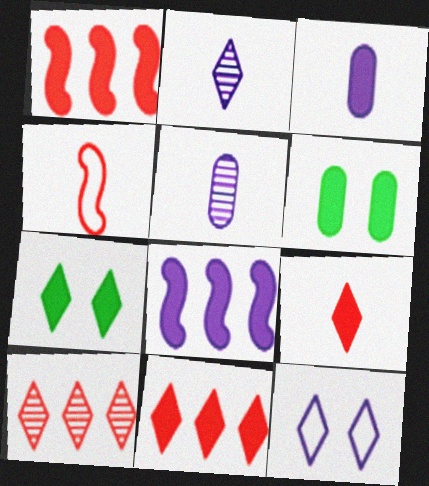[[1, 3, 7], 
[5, 8, 12], 
[6, 8, 9]]